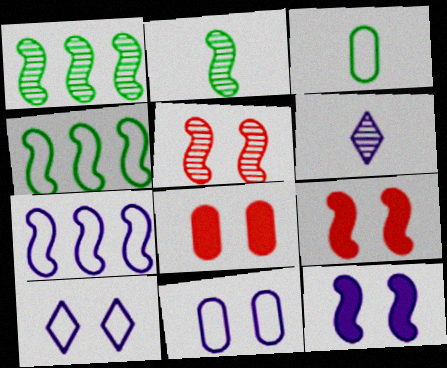[[2, 7, 9], 
[4, 6, 8]]